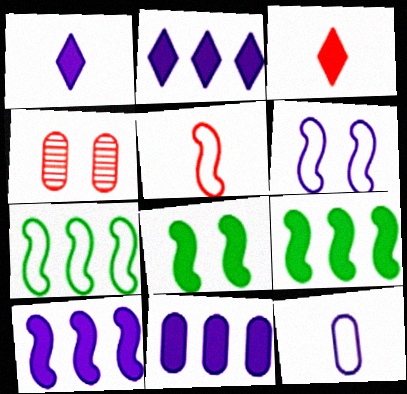[[1, 4, 7], 
[2, 10, 11], 
[3, 8, 11], 
[5, 6, 7]]